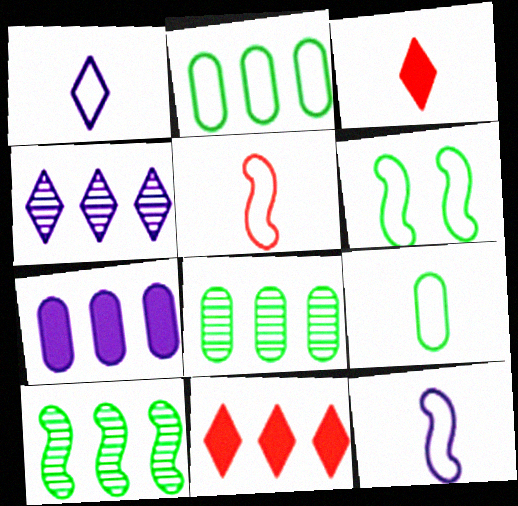[[1, 5, 9]]